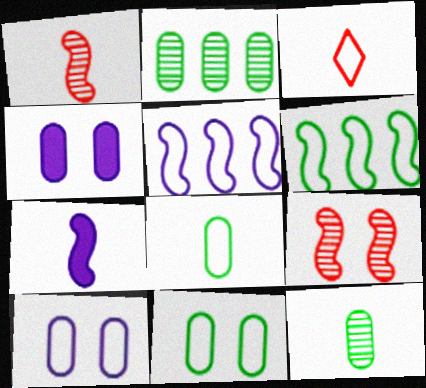[[3, 5, 11], 
[3, 6, 10], 
[3, 7, 12], 
[6, 7, 9]]